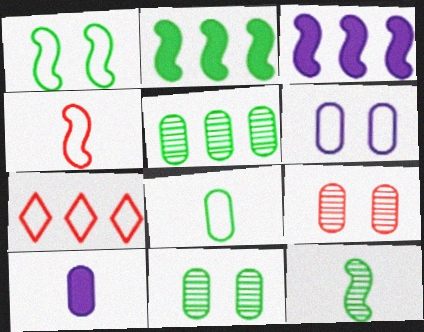[[1, 2, 12], 
[3, 5, 7]]